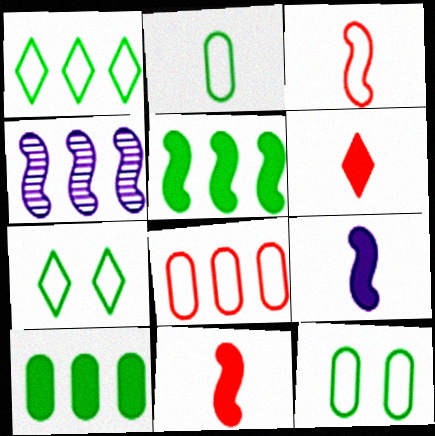[[4, 6, 12]]